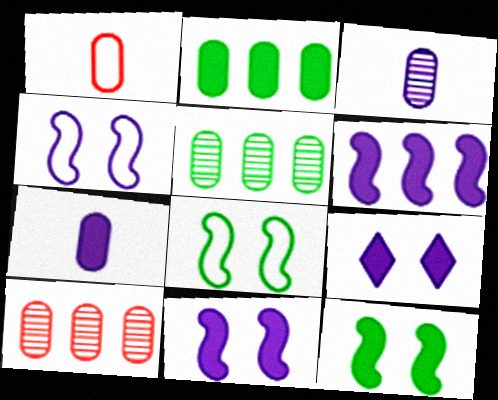[[6, 7, 9]]